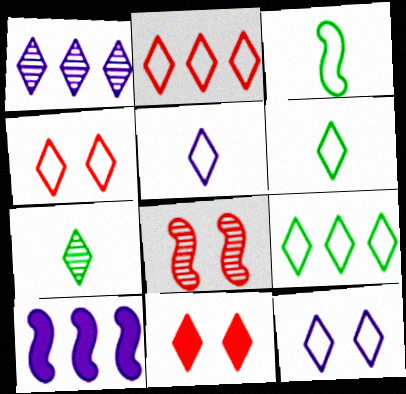[[1, 6, 11], 
[2, 6, 12], 
[3, 8, 10], 
[4, 5, 9]]